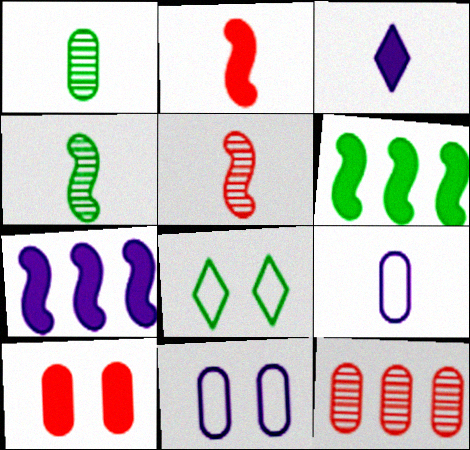[[1, 6, 8], 
[3, 6, 10]]